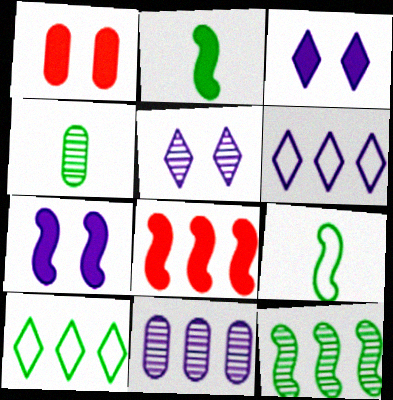[[2, 7, 8], 
[8, 10, 11]]